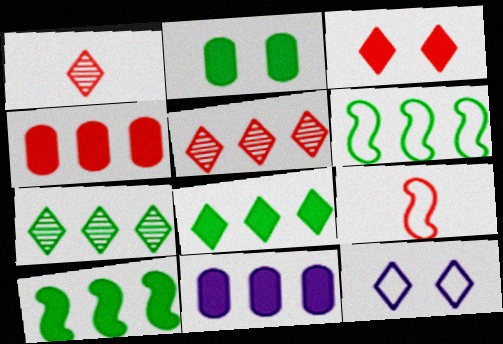[[1, 8, 12], 
[5, 6, 11]]